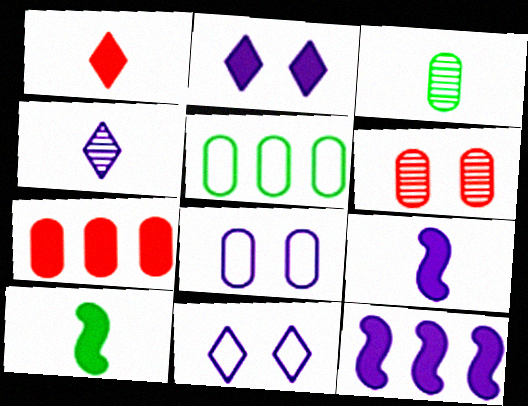[[2, 7, 10], 
[3, 7, 8], 
[4, 8, 12]]